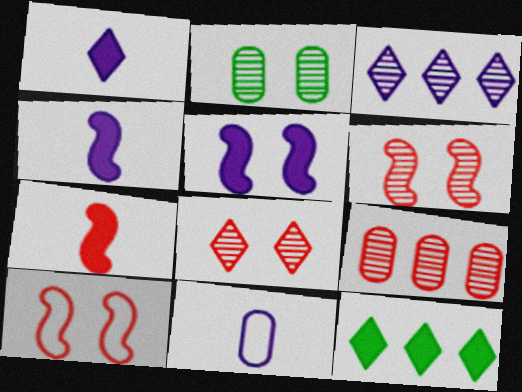[[3, 5, 11], 
[6, 11, 12]]